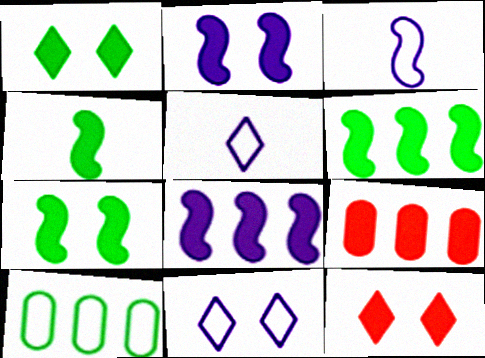[[4, 6, 7]]